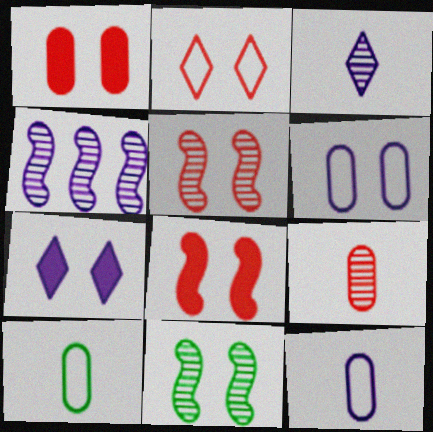[[1, 2, 5], 
[4, 7, 12]]